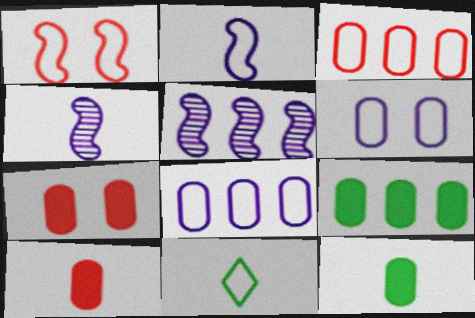[[1, 8, 11], 
[4, 10, 11], 
[5, 7, 11]]